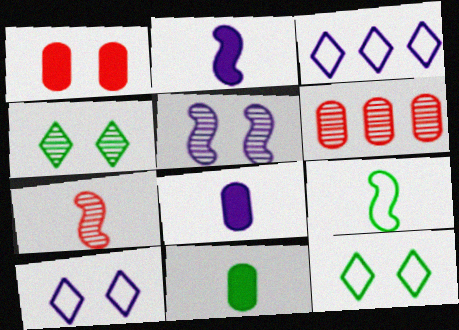[[1, 5, 12], 
[2, 6, 12], 
[2, 7, 9], 
[3, 5, 8]]